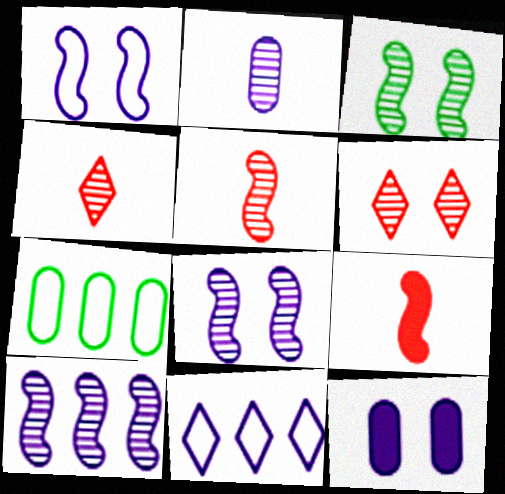[[3, 5, 10]]